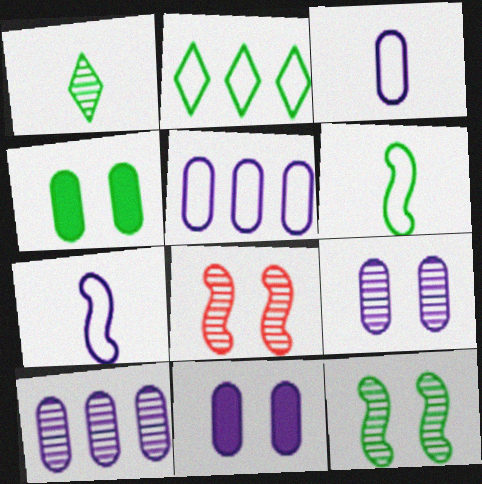[[1, 8, 10], 
[3, 10, 11]]